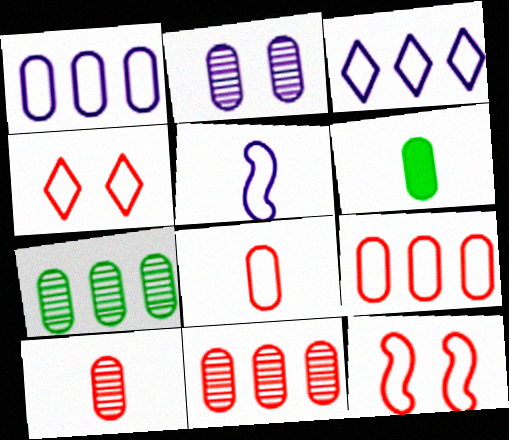[[2, 6, 9], 
[2, 7, 10]]